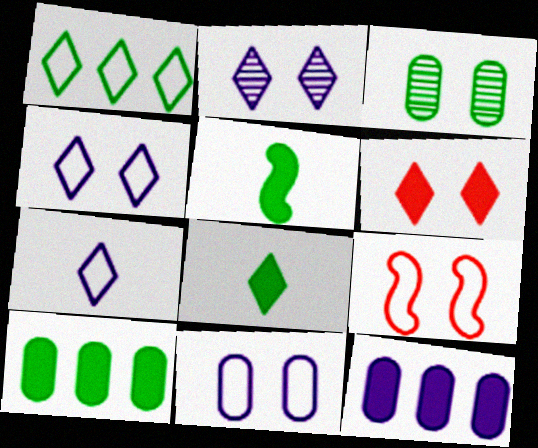[[1, 3, 5], 
[5, 6, 12]]